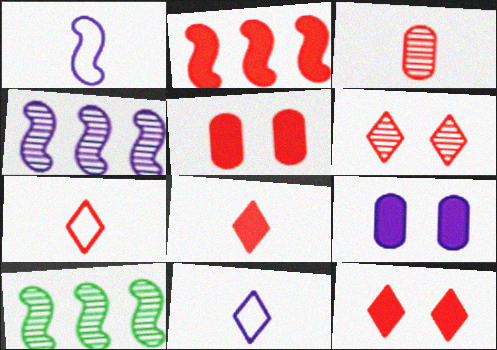[[2, 5, 8], 
[4, 9, 11], 
[5, 10, 11], 
[7, 9, 10]]